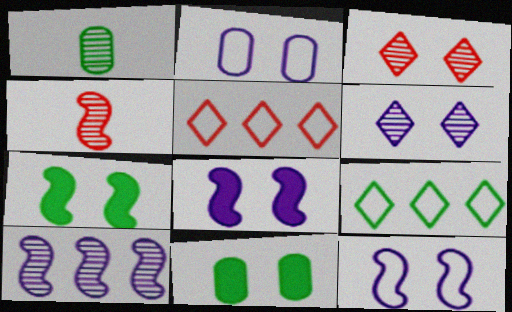[[1, 3, 10], 
[1, 5, 8], 
[1, 7, 9], 
[2, 3, 7], 
[2, 6, 8], 
[3, 11, 12]]